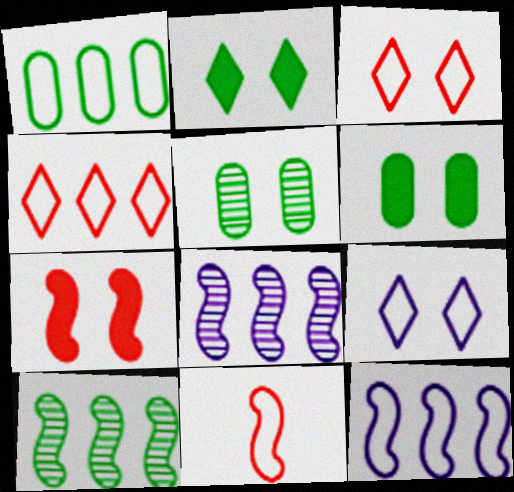[[1, 4, 12], 
[1, 9, 11], 
[5, 7, 9]]